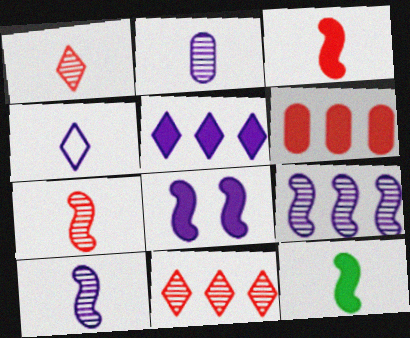[]